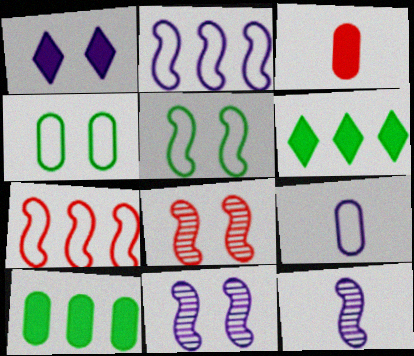[[1, 4, 8], 
[6, 8, 9]]